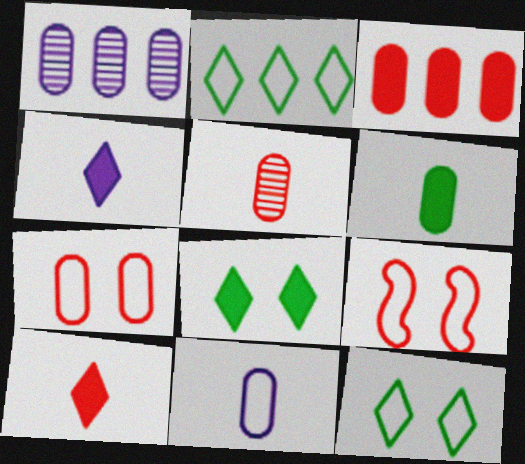[[1, 6, 7], 
[2, 9, 11], 
[3, 5, 7], 
[5, 6, 11]]